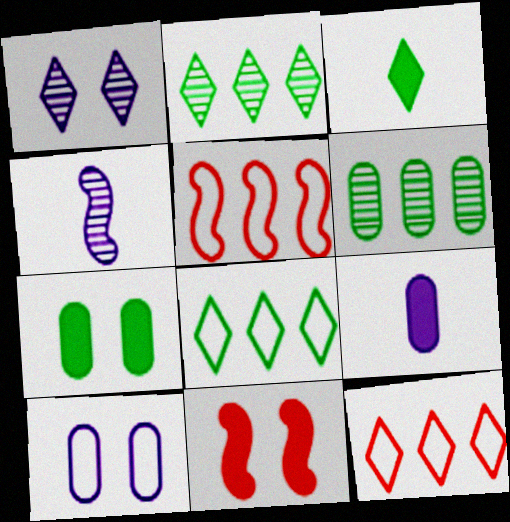[[1, 3, 12], 
[4, 7, 12]]